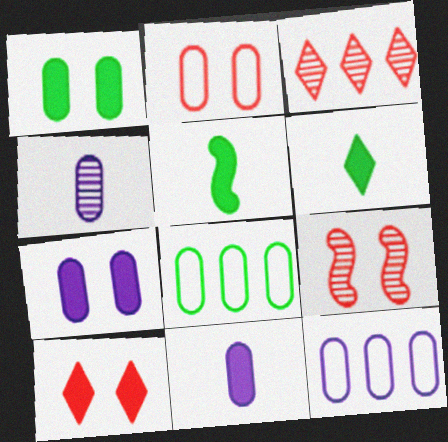[[2, 9, 10], 
[4, 7, 12], 
[6, 9, 12]]